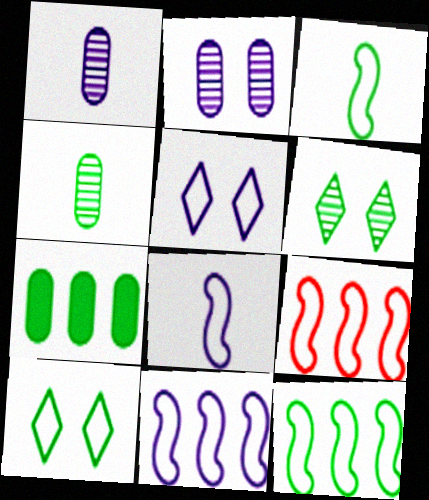[[3, 6, 7], 
[9, 11, 12]]